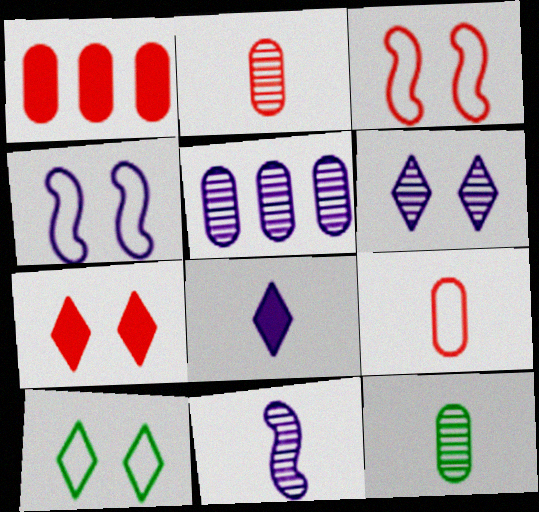[[1, 10, 11], 
[4, 5, 8], 
[5, 6, 11], 
[6, 7, 10]]